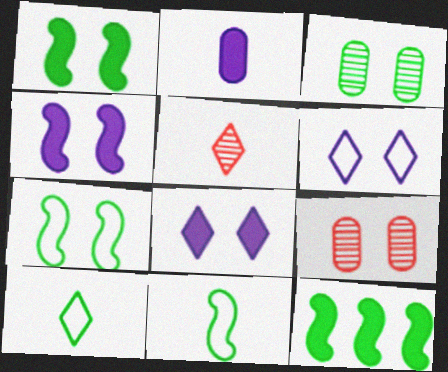[[1, 6, 9], 
[2, 5, 11], 
[3, 10, 12], 
[7, 8, 9]]